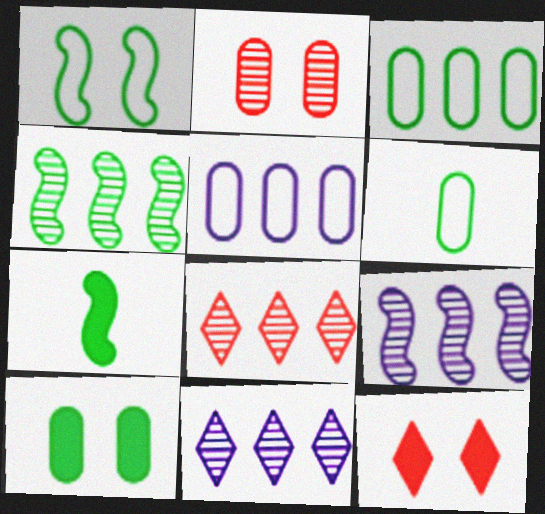[[1, 4, 7], 
[6, 9, 12]]